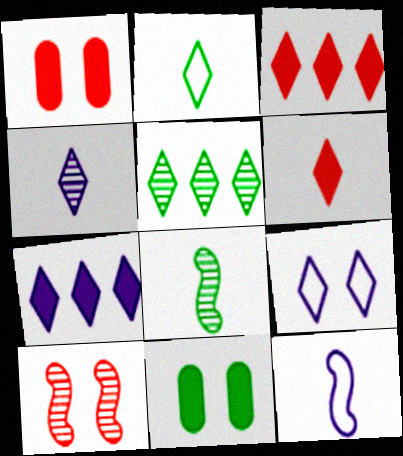[[1, 5, 12], 
[2, 4, 6], 
[4, 7, 9], 
[5, 6, 9], 
[9, 10, 11]]